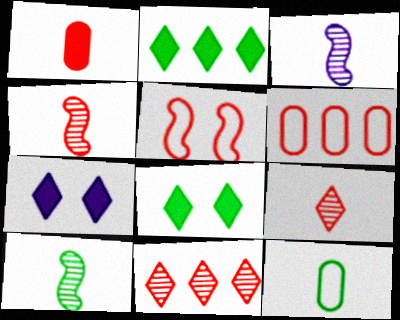[[1, 5, 11], 
[3, 4, 10], 
[3, 6, 8], 
[6, 7, 10]]